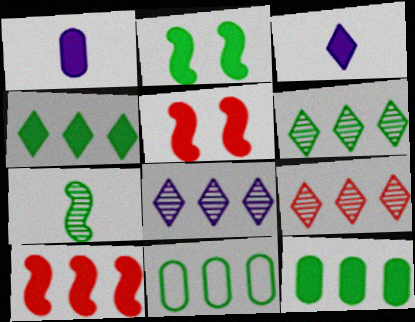[[1, 4, 5], 
[3, 5, 12], 
[6, 8, 9], 
[8, 10, 11]]